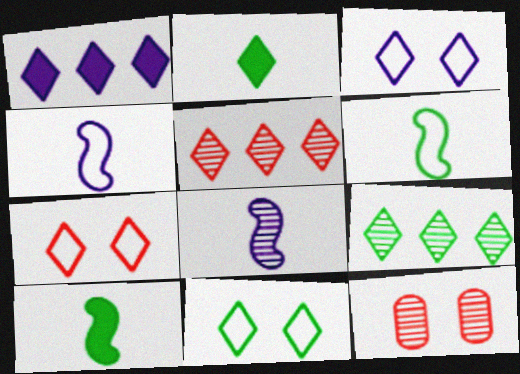[[1, 6, 12], 
[2, 3, 5], 
[2, 9, 11], 
[3, 7, 11], 
[8, 9, 12]]